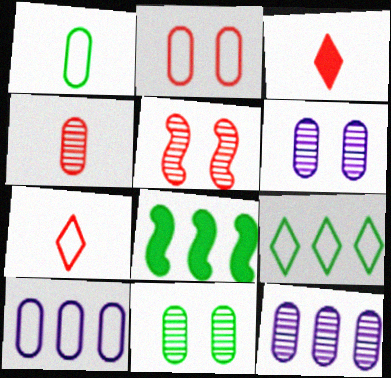[[1, 2, 10], 
[4, 11, 12], 
[6, 7, 8]]